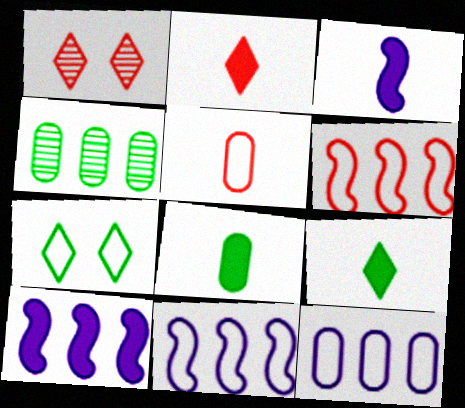[[1, 8, 11], 
[2, 3, 8], 
[5, 7, 11]]